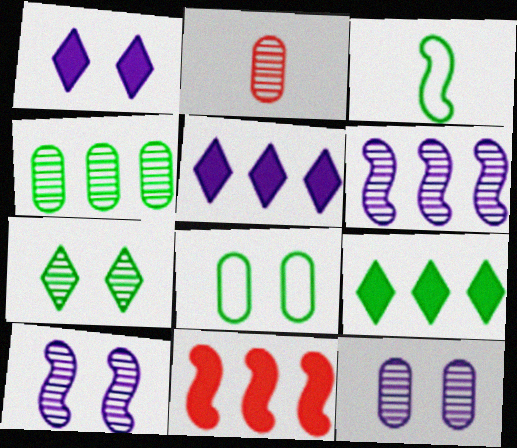[[2, 4, 12], 
[2, 6, 7], 
[3, 10, 11]]